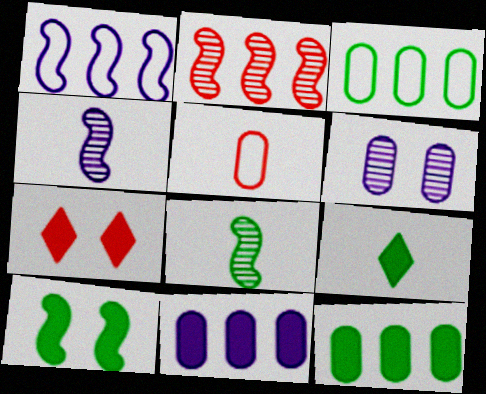[[2, 5, 7], 
[3, 4, 7], 
[4, 5, 9], 
[5, 6, 12], 
[9, 10, 12]]